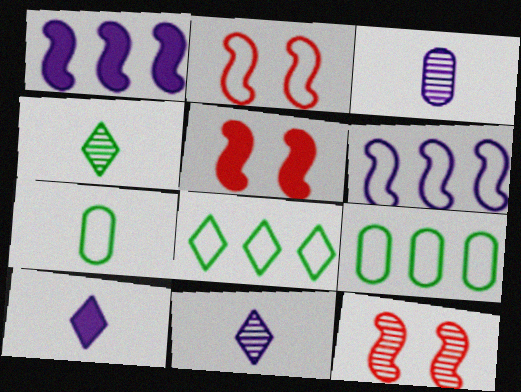[[2, 5, 12], 
[3, 5, 8], 
[5, 9, 11], 
[9, 10, 12]]